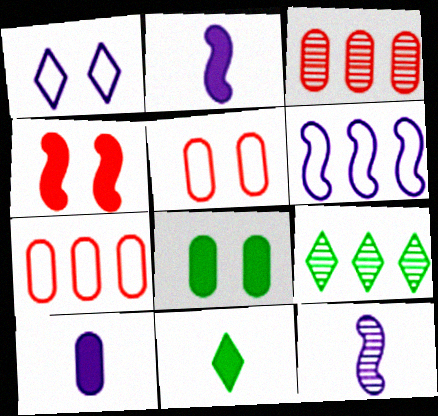[[2, 5, 9]]